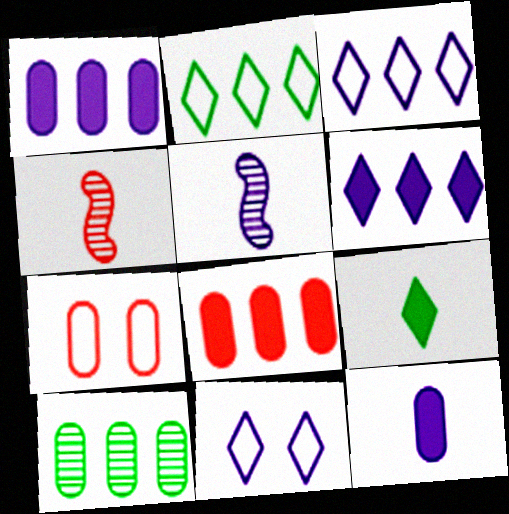[[1, 5, 11], 
[7, 10, 12]]